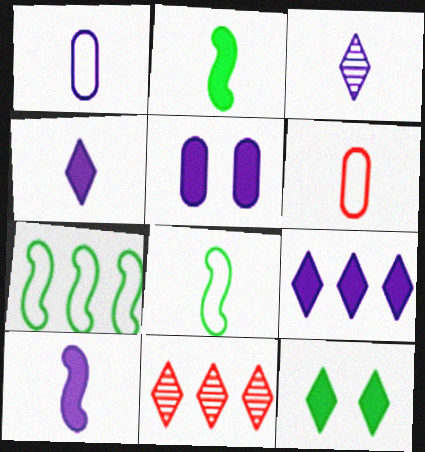[[1, 3, 10], 
[2, 3, 6], 
[5, 8, 11], 
[5, 9, 10]]